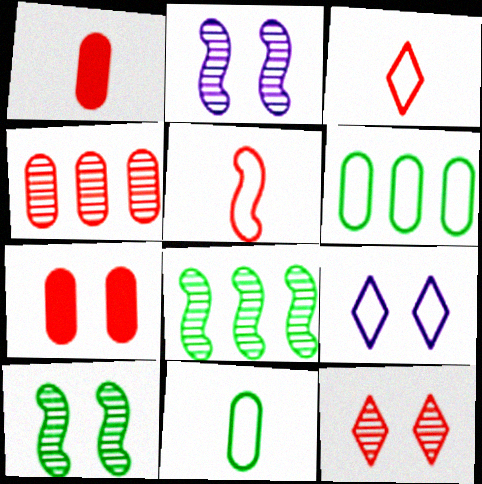[[1, 8, 9], 
[5, 6, 9], 
[7, 9, 10]]